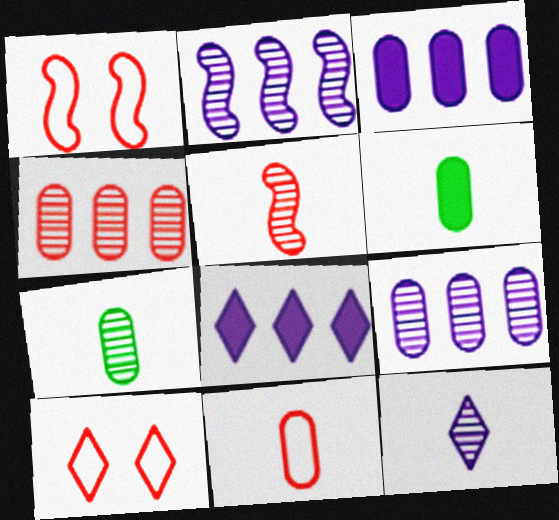[[1, 7, 8], 
[2, 6, 10], 
[5, 7, 12]]